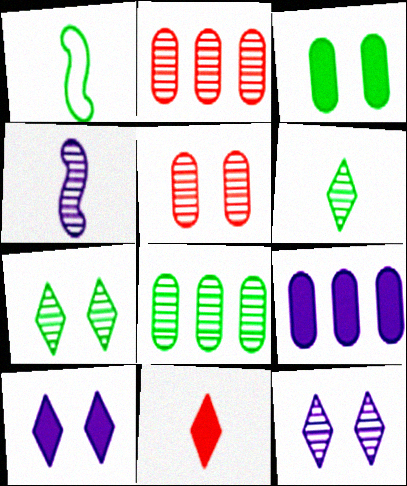[[1, 2, 10], 
[2, 4, 7]]